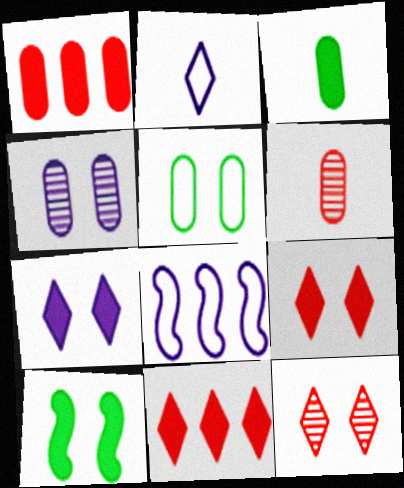[[3, 8, 12]]